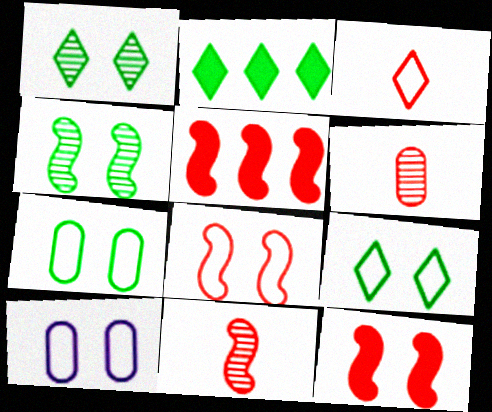[[1, 10, 12], 
[2, 10, 11], 
[5, 8, 11], 
[8, 9, 10]]